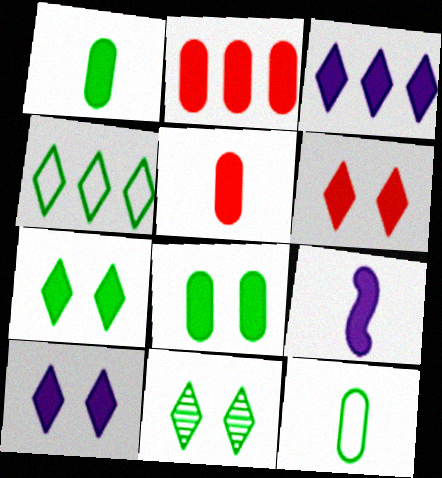[[2, 7, 9], 
[6, 7, 10]]